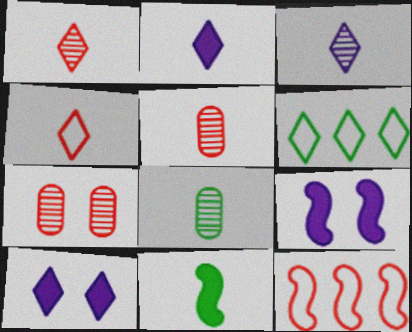[[1, 6, 10], 
[5, 6, 9], 
[8, 10, 12]]